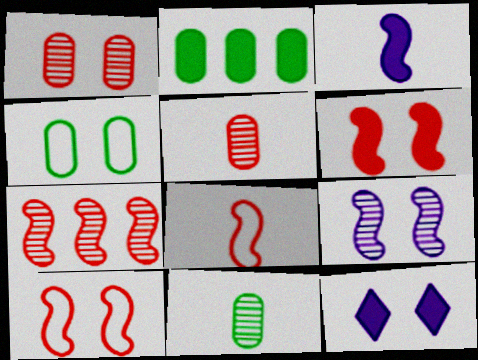[[2, 4, 11], 
[6, 7, 8]]